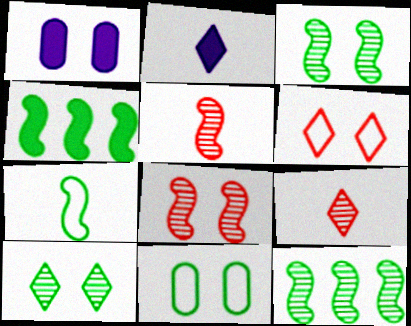[[1, 3, 6], 
[3, 4, 7]]